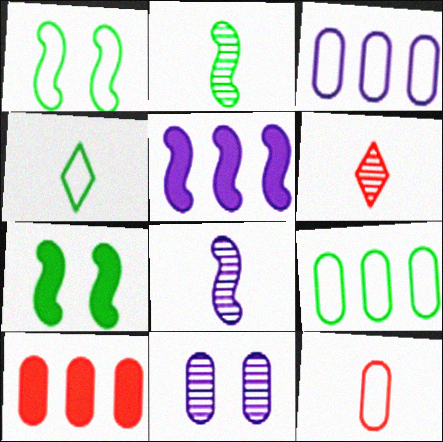[[1, 4, 9], 
[3, 6, 7]]